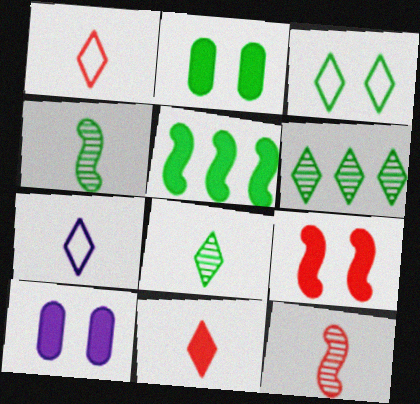[[5, 10, 11], 
[7, 8, 11]]